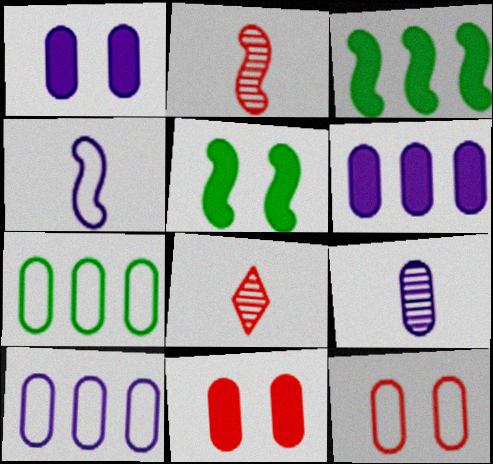[[1, 9, 10], 
[5, 8, 10], 
[7, 9, 11]]